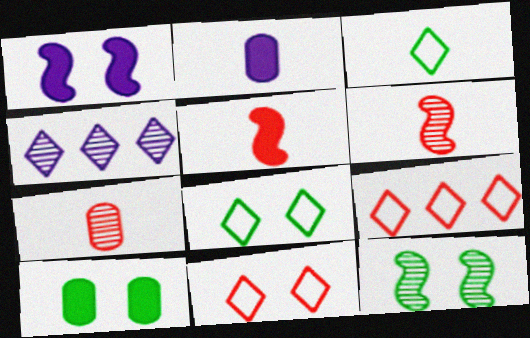[[2, 3, 6], 
[2, 9, 12], 
[4, 7, 12], 
[8, 10, 12]]